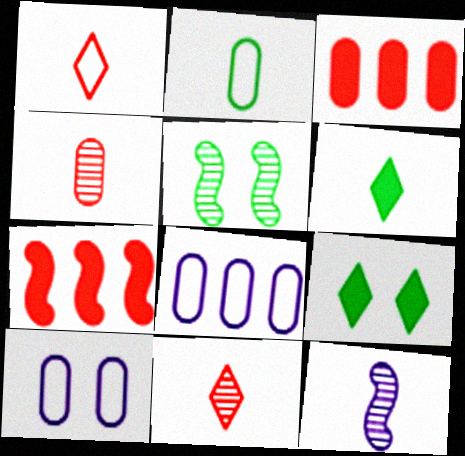[]